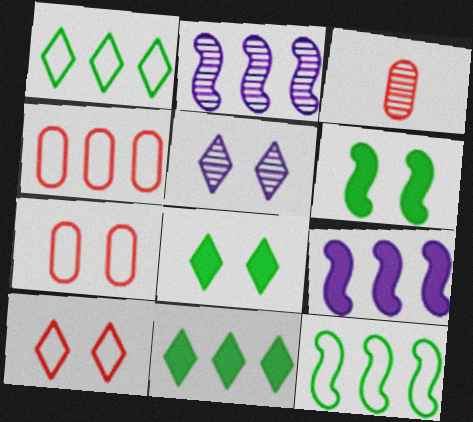[[2, 4, 11], 
[5, 6, 7], 
[5, 8, 10]]